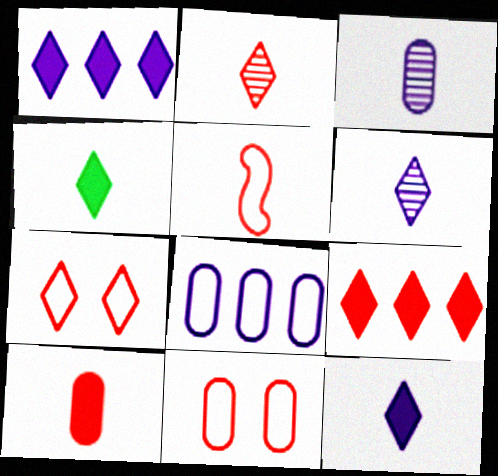[[2, 5, 10], 
[2, 7, 9], 
[3, 4, 5]]